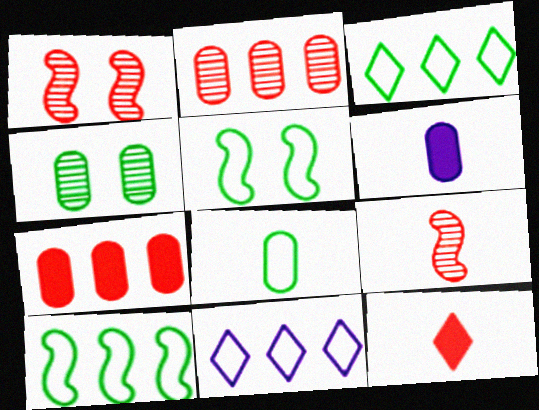[[1, 3, 6], 
[3, 5, 8]]